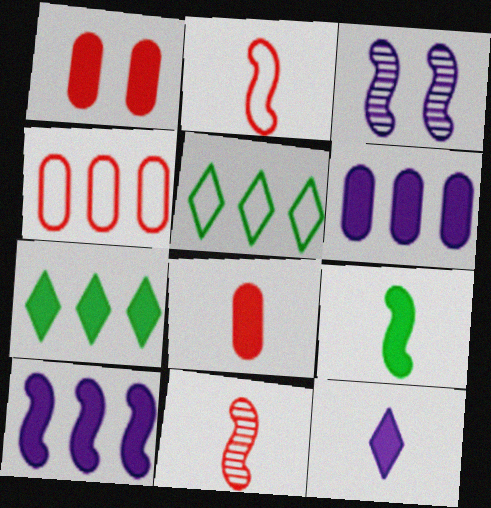[[3, 5, 8], 
[8, 9, 12]]